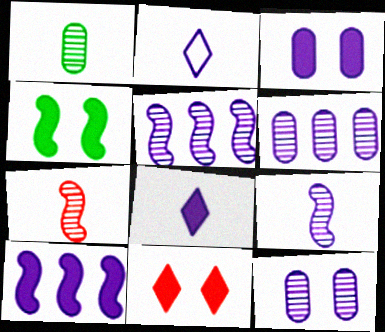[[2, 3, 5], 
[2, 10, 12], 
[3, 4, 11], 
[3, 8, 10]]